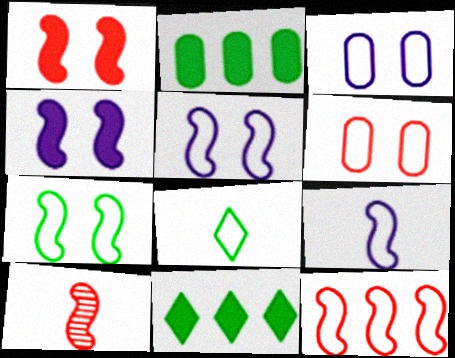[[1, 10, 12], 
[3, 8, 12], 
[3, 10, 11], 
[7, 9, 12]]